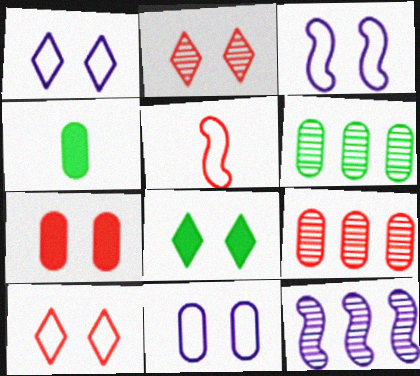[[1, 2, 8], 
[1, 3, 11], 
[4, 9, 11], 
[4, 10, 12]]